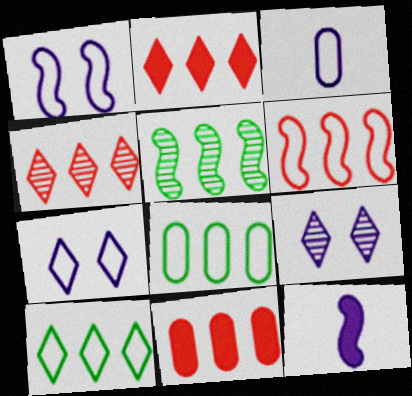[[4, 6, 11]]